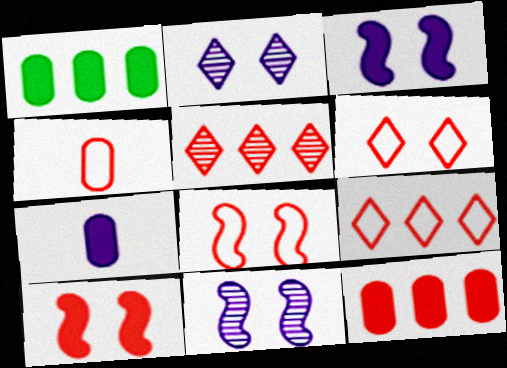[[4, 5, 10], 
[4, 8, 9]]